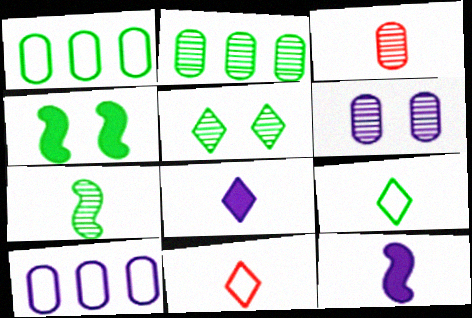[[2, 3, 6], 
[2, 4, 9], 
[2, 5, 7], 
[3, 9, 12]]